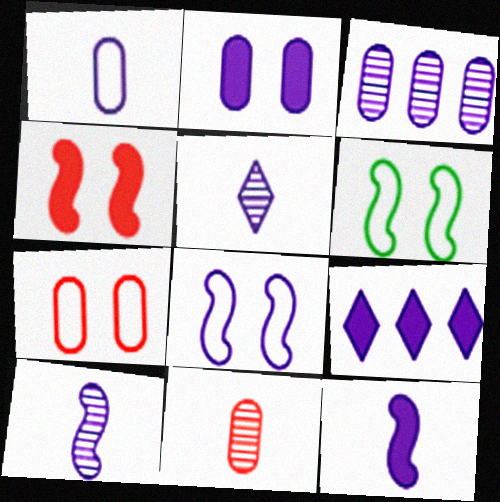[[1, 2, 3], 
[1, 5, 12], 
[2, 9, 12], 
[6, 9, 11]]